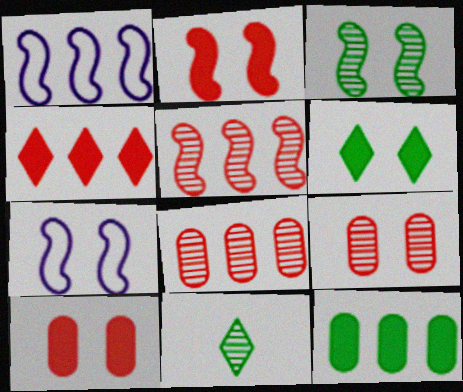[[1, 10, 11], 
[2, 3, 7], 
[6, 7, 9]]